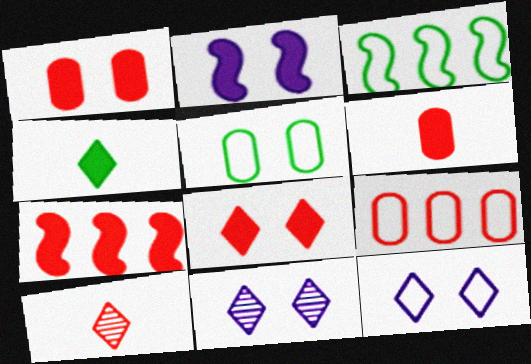[[3, 6, 11], 
[6, 7, 8]]